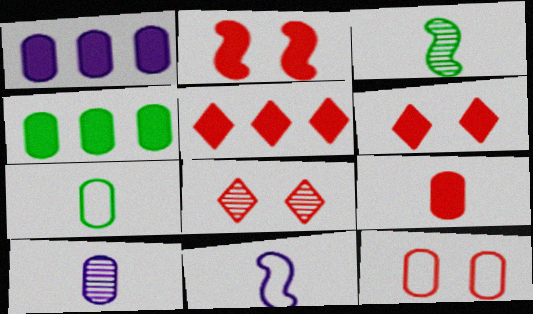[[2, 5, 9], 
[2, 8, 12], 
[4, 8, 11], 
[4, 10, 12], 
[7, 9, 10]]